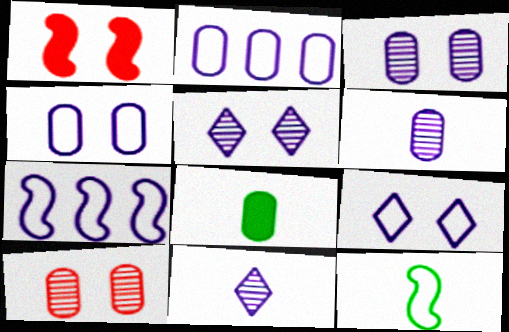[[2, 8, 10]]